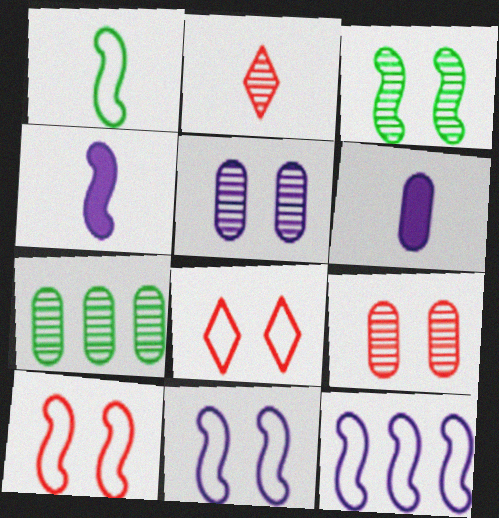[[1, 2, 6], 
[1, 10, 12], 
[4, 7, 8]]